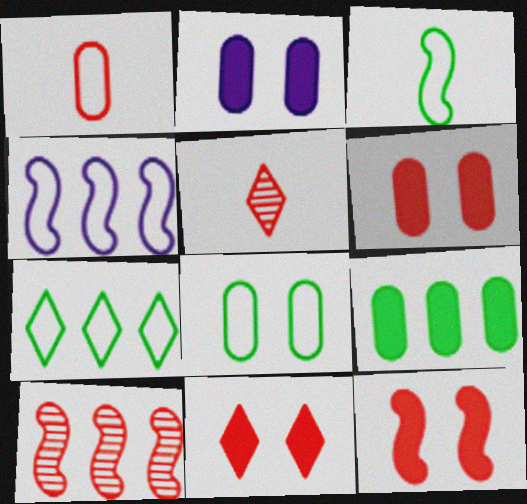[[1, 10, 11], 
[3, 7, 8], 
[6, 11, 12]]